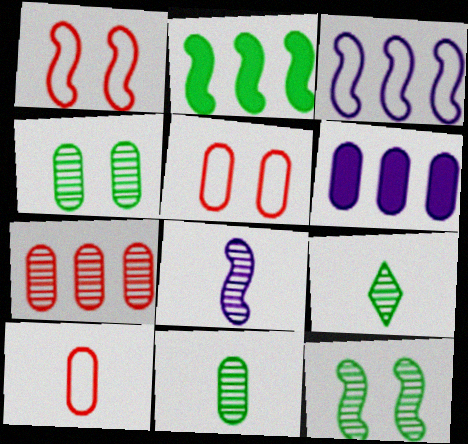[[1, 2, 8], 
[1, 6, 9], 
[4, 6, 10], 
[5, 6, 11]]